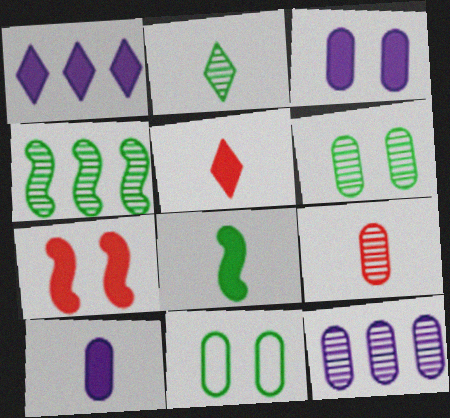[[2, 4, 6], 
[5, 8, 10], 
[6, 9, 12]]